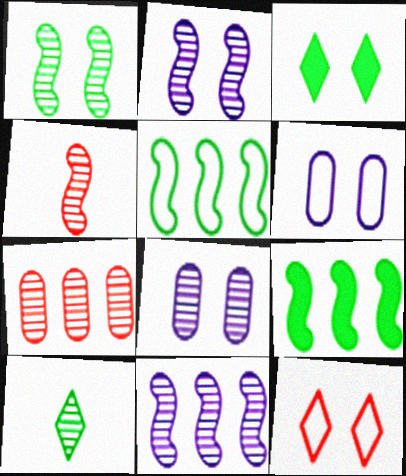[[1, 4, 11], 
[2, 7, 10]]